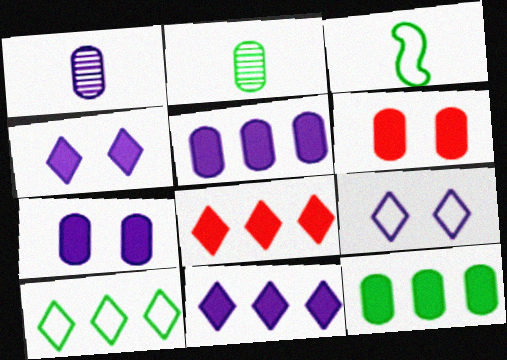[]